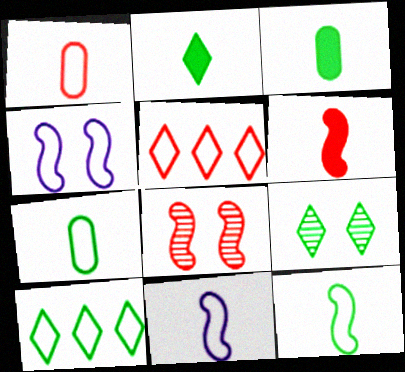[[1, 4, 10], 
[2, 9, 10], 
[4, 5, 7]]